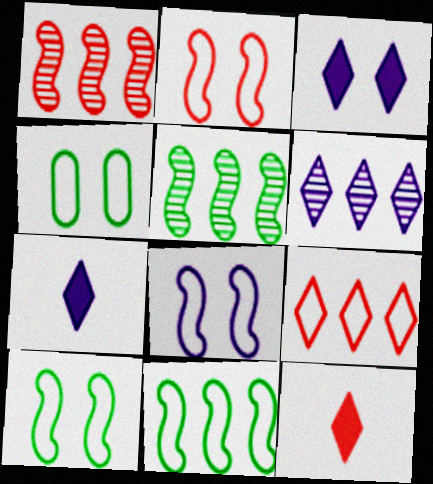[[1, 4, 7], 
[2, 8, 10]]